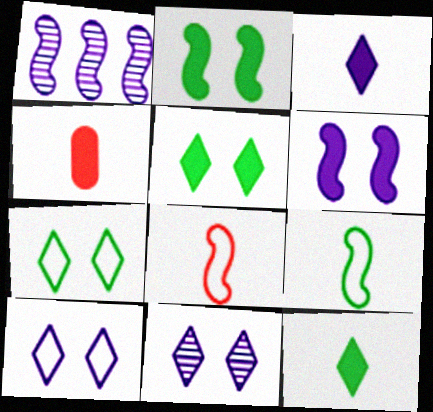[[1, 2, 8], 
[1, 4, 7]]